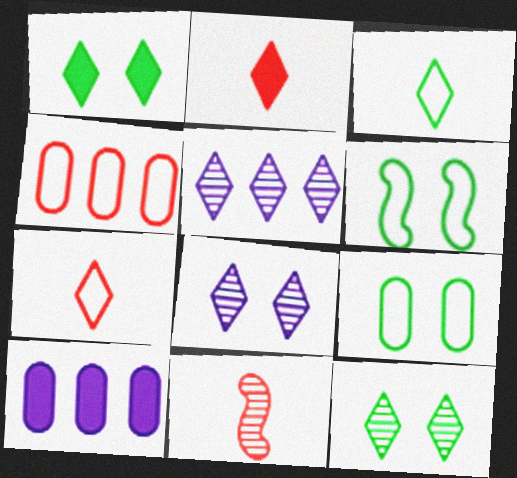[[1, 5, 7]]